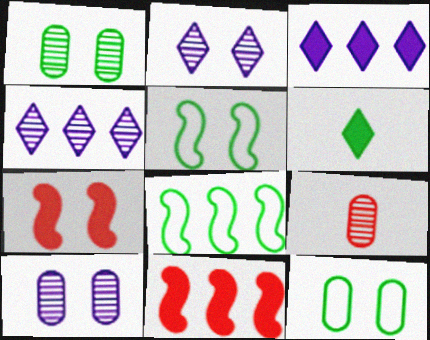[[1, 6, 8], 
[2, 7, 12], 
[3, 5, 9]]